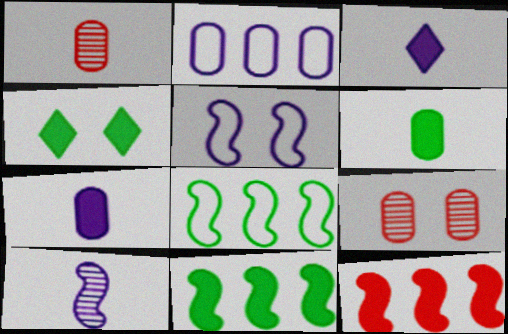[[2, 6, 9], 
[3, 8, 9], 
[4, 5, 9], 
[4, 6, 11], 
[4, 7, 12]]